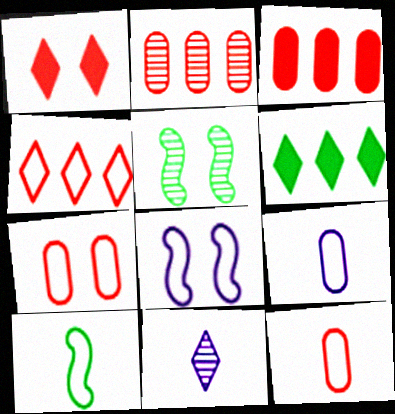[[2, 5, 11]]